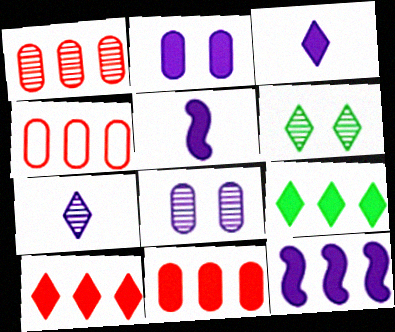[[1, 4, 11], 
[2, 3, 12], 
[4, 5, 6], 
[9, 11, 12]]